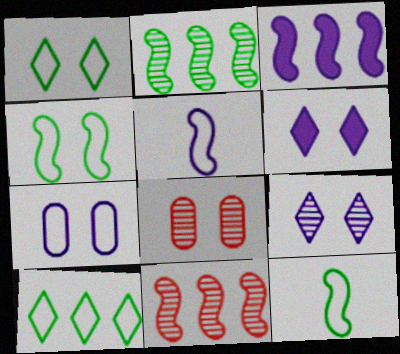[[4, 6, 8]]